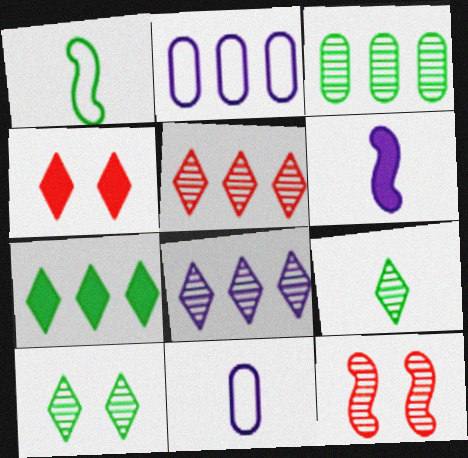[[7, 11, 12]]